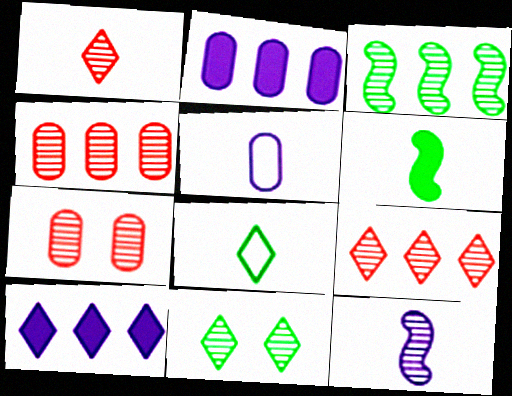[[1, 5, 6], 
[4, 11, 12]]